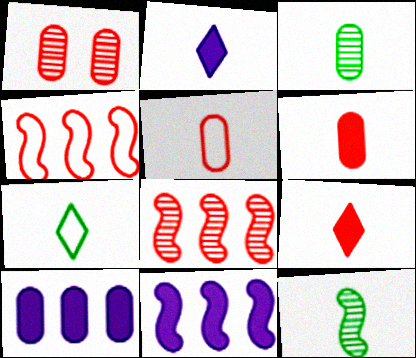[[1, 4, 9], 
[1, 7, 11], 
[2, 5, 12]]